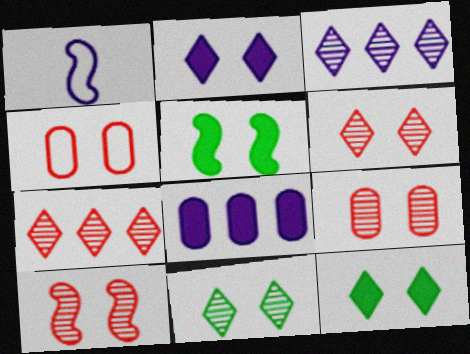[[6, 9, 10]]